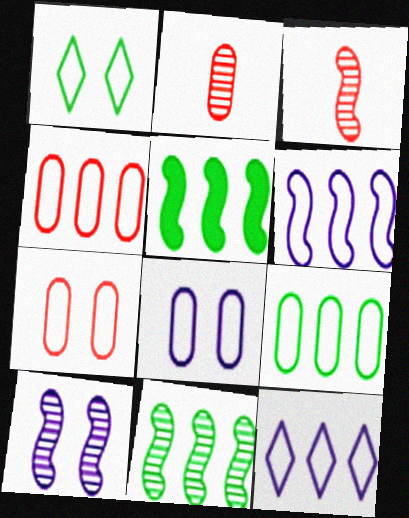[[3, 10, 11]]